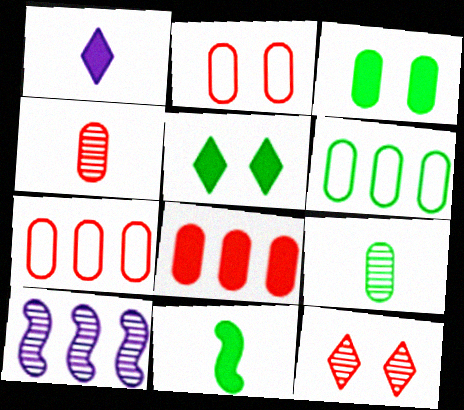[[2, 4, 8], 
[3, 6, 9], 
[9, 10, 12]]